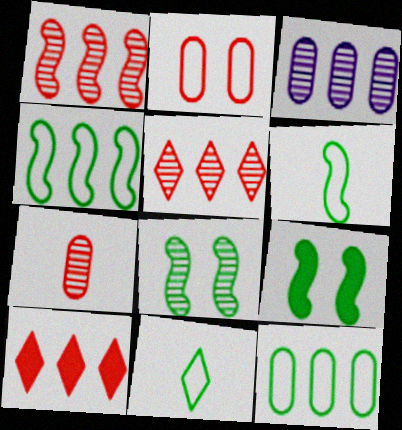[[3, 4, 10]]